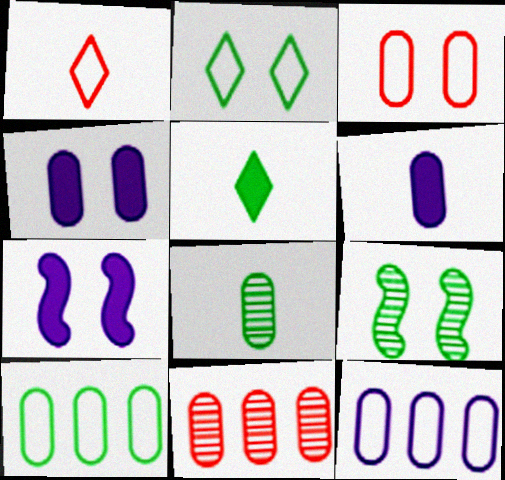[[5, 9, 10]]